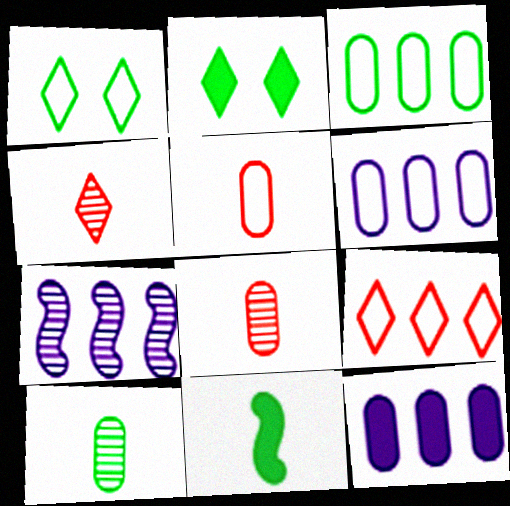[[2, 5, 7]]